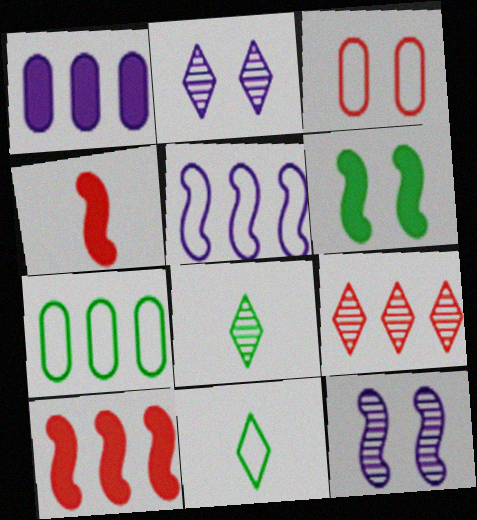[[2, 3, 6], 
[2, 4, 7], 
[2, 8, 9], 
[3, 4, 9], 
[3, 5, 11], 
[6, 7, 8]]